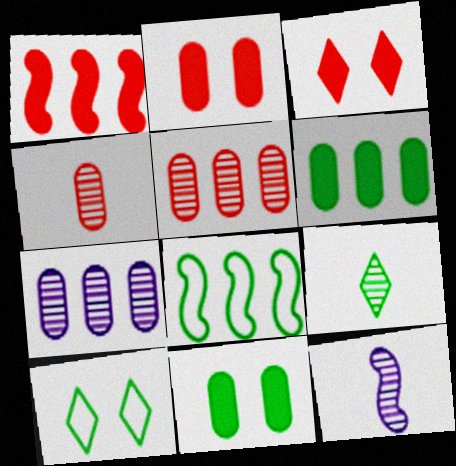[[4, 9, 12], 
[8, 9, 11]]